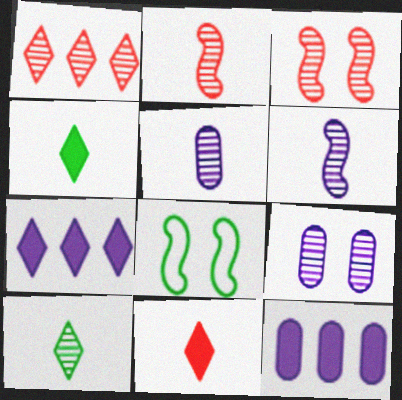[[2, 5, 10]]